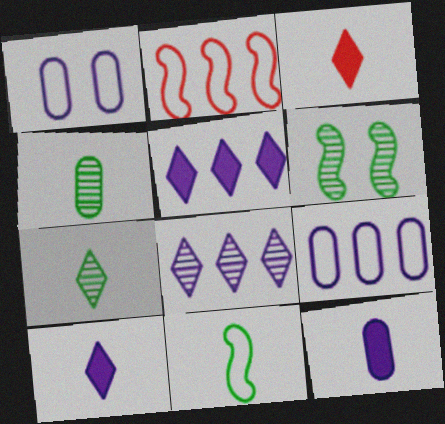[[3, 6, 9]]